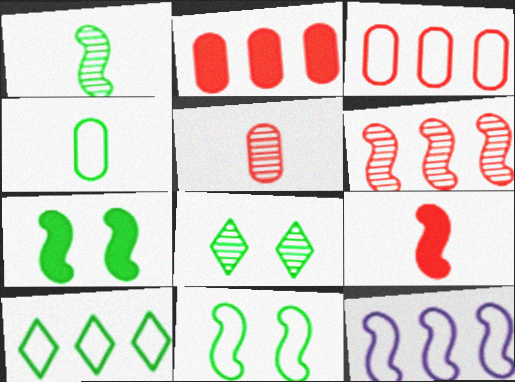[[3, 10, 12], 
[4, 10, 11]]